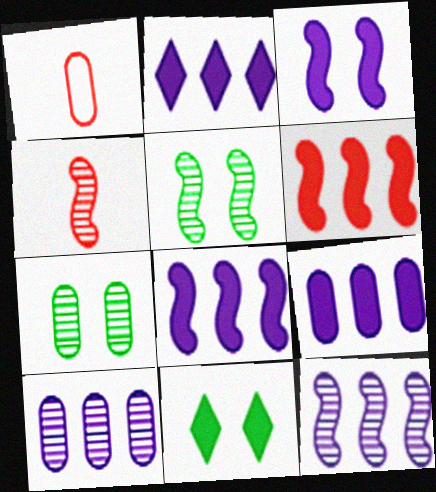[[1, 2, 5], 
[1, 7, 9], 
[1, 11, 12], 
[2, 8, 9], 
[4, 5, 12]]